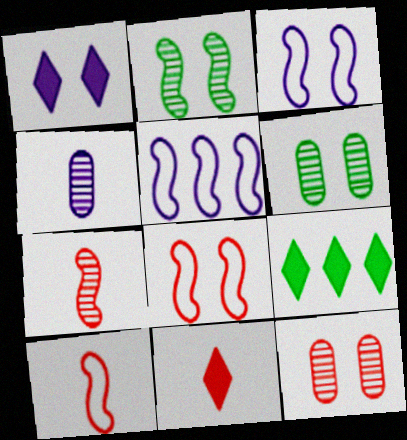[[1, 4, 5], 
[1, 6, 8], 
[1, 9, 11], 
[4, 8, 9], 
[5, 6, 11]]